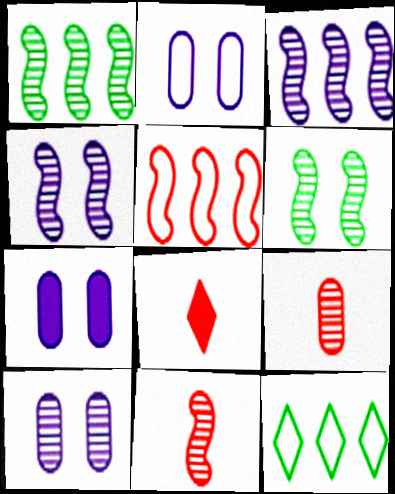[[1, 2, 8], 
[1, 4, 11], 
[2, 7, 10], 
[3, 6, 11], 
[7, 11, 12]]